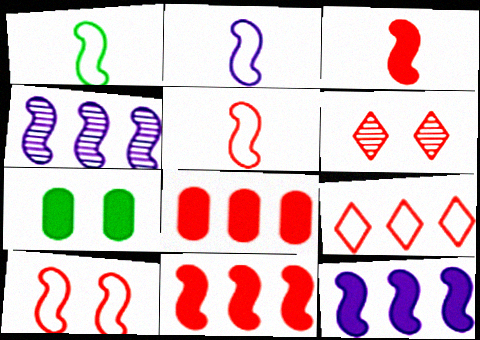[[1, 2, 5], 
[5, 6, 8]]